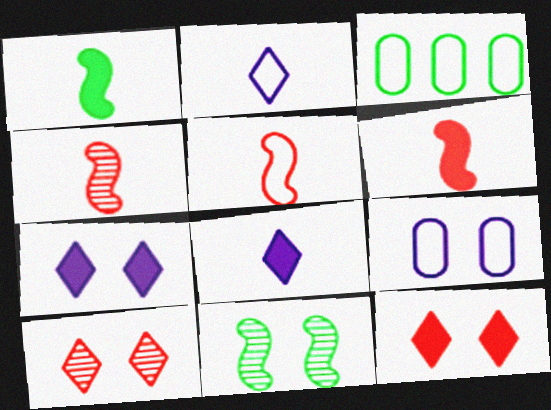[[3, 4, 7], 
[4, 5, 6], 
[9, 11, 12]]